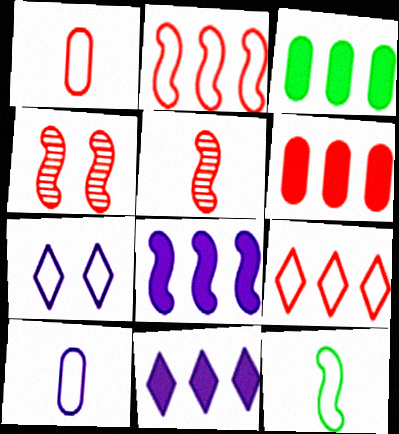[[3, 5, 7], 
[4, 8, 12]]